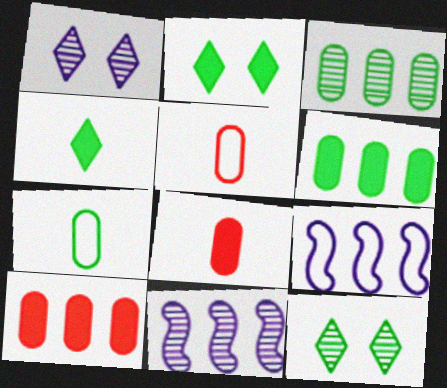[[2, 5, 11], 
[8, 9, 12]]